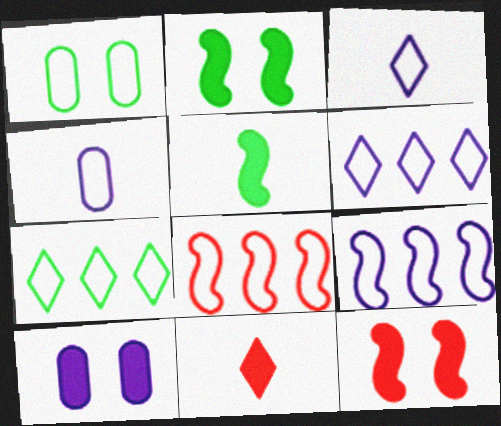[[1, 3, 8]]